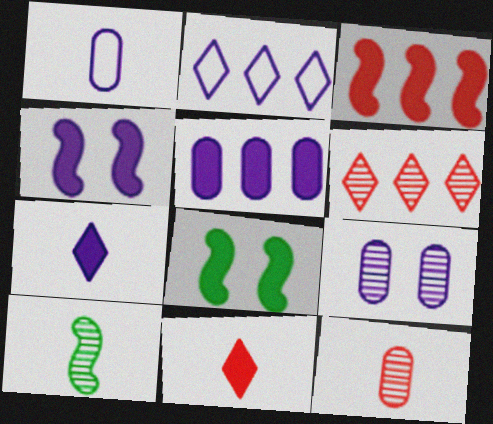[[1, 5, 9], 
[1, 6, 8], 
[1, 10, 11], 
[2, 8, 12], 
[4, 5, 7], 
[5, 8, 11], 
[6, 9, 10]]